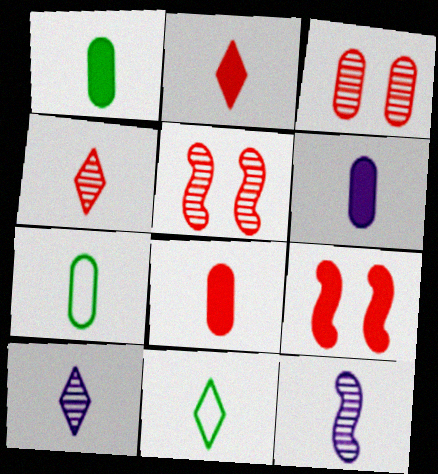[[1, 6, 8], 
[2, 7, 12], 
[2, 10, 11], 
[8, 11, 12]]